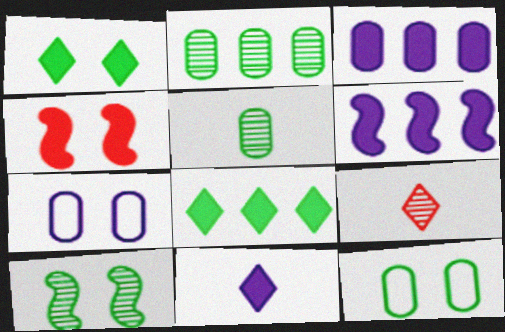[[1, 10, 12], 
[6, 9, 12]]